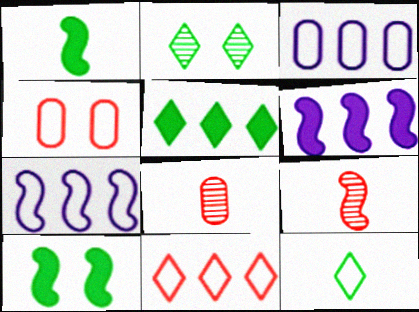[[2, 5, 12], 
[4, 7, 12], 
[7, 9, 10]]